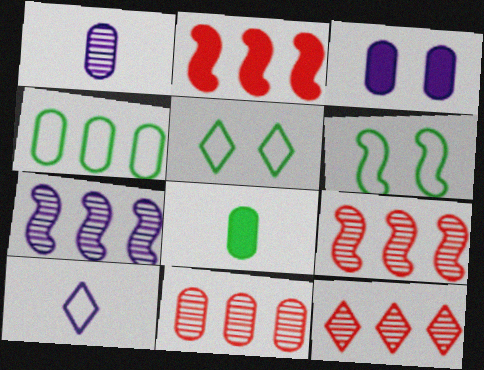[[1, 2, 5], 
[3, 7, 10], 
[9, 11, 12]]